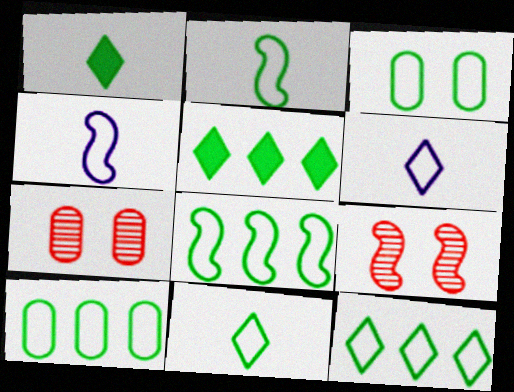[[2, 3, 12], 
[3, 8, 11], 
[4, 5, 7], 
[8, 10, 12]]